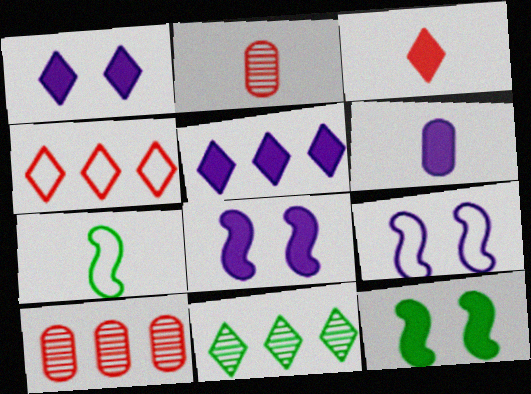[[1, 7, 10], 
[4, 5, 11], 
[5, 6, 8]]